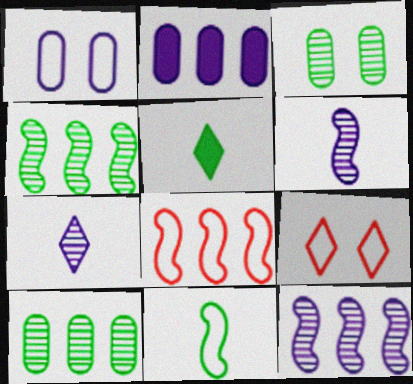[]